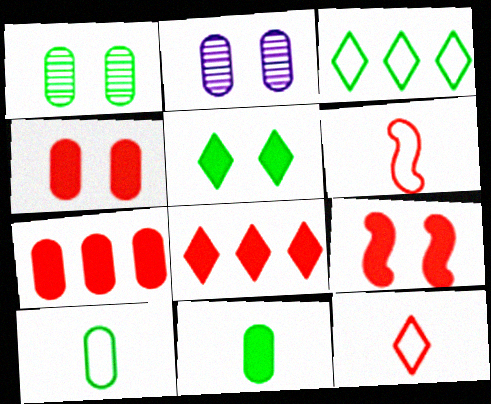[[2, 7, 10]]